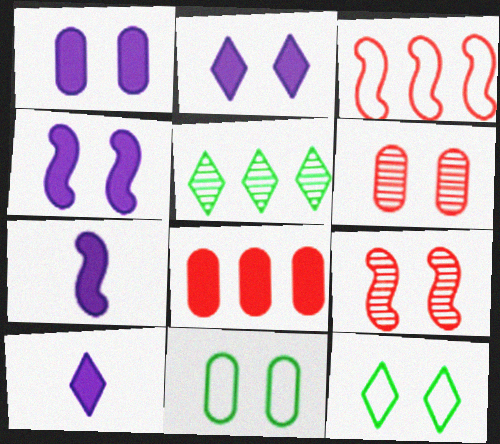[[1, 2, 4], 
[1, 6, 11], 
[1, 9, 12], 
[2, 9, 11], 
[4, 6, 12]]